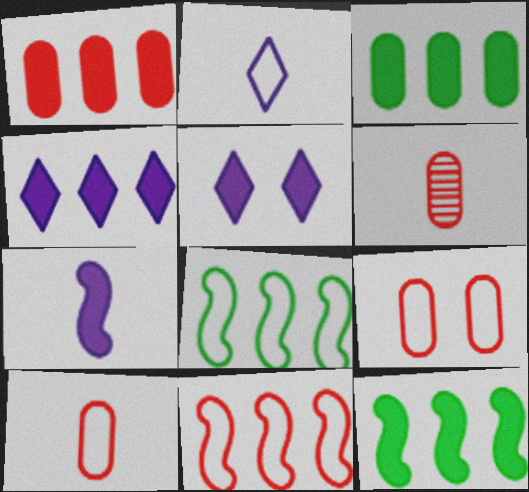[[1, 4, 12], 
[1, 6, 9], 
[2, 8, 9], 
[5, 6, 8]]